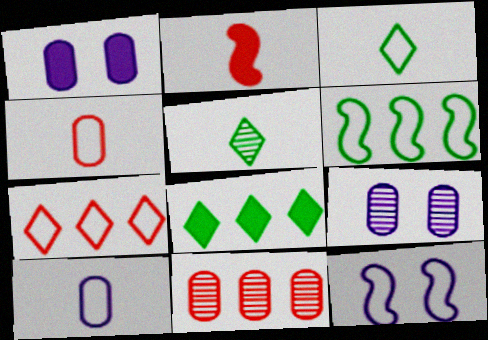[[1, 2, 8], 
[2, 5, 10]]